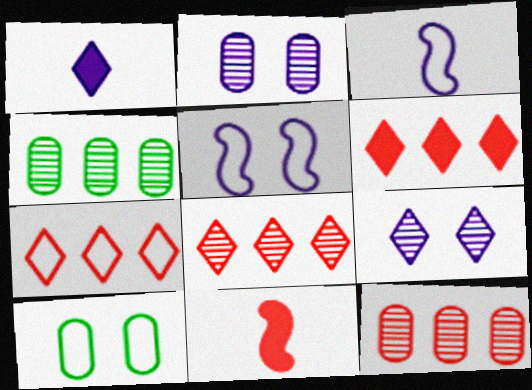[[3, 7, 10], 
[6, 7, 8]]